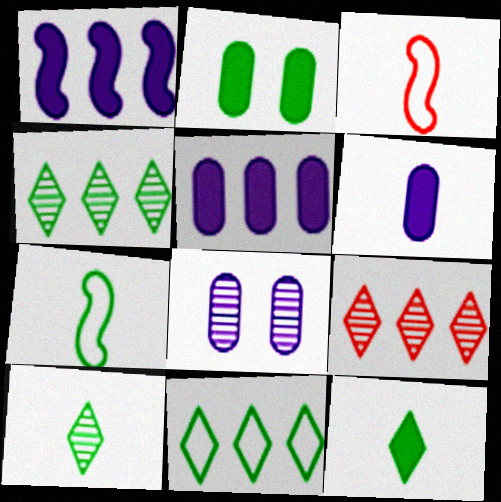[[2, 4, 7], 
[3, 6, 10]]